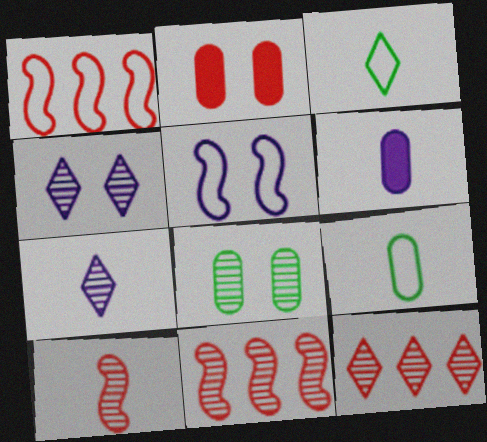[[3, 6, 10], 
[7, 8, 11]]